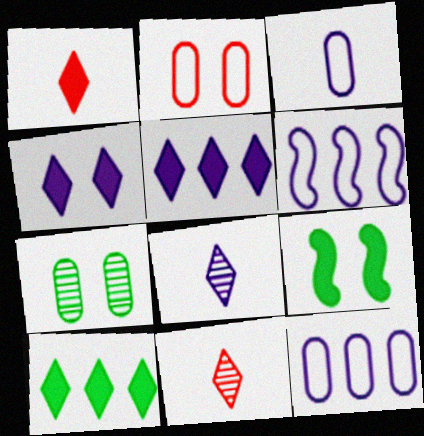[[1, 4, 10], 
[1, 6, 7], 
[9, 11, 12]]